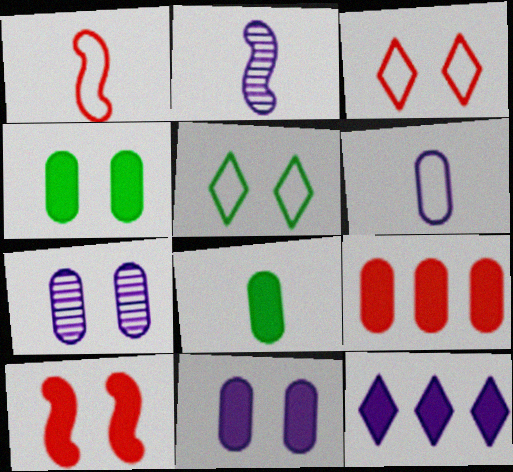[[2, 5, 9], 
[5, 7, 10], 
[8, 9, 11], 
[8, 10, 12]]